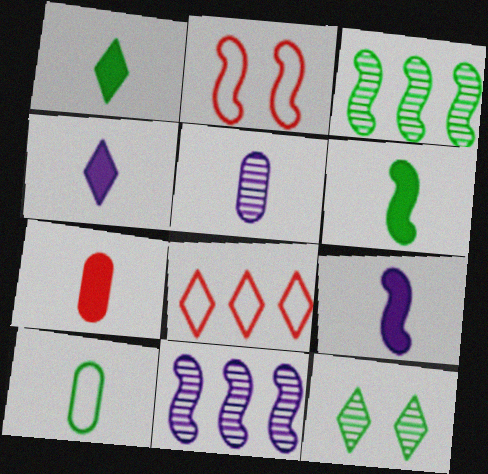[[1, 7, 9], 
[2, 3, 9], 
[2, 6, 11], 
[4, 6, 7], 
[4, 8, 12], 
[5, 7, 10]]